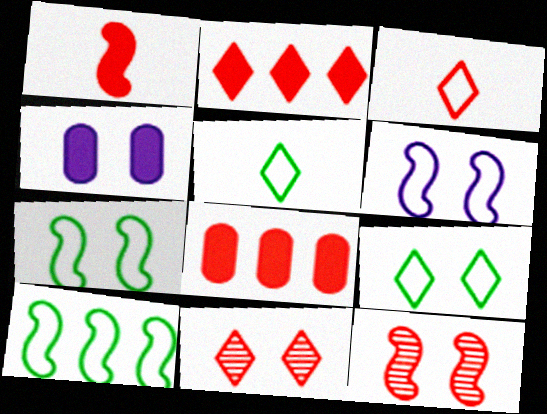[[2, 3, 11], 
[3, 8, 12], 
[4, 7, 11], 
[4, 9, 12]]